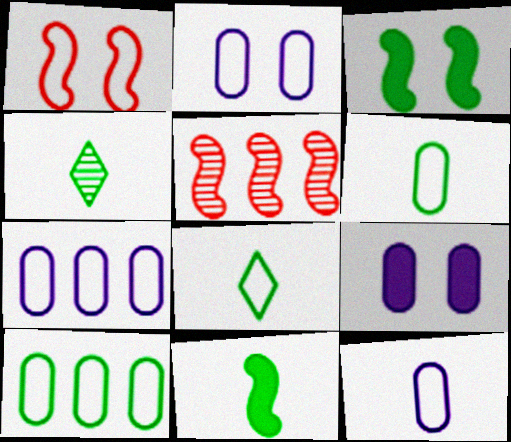[[1, 7, 8], 
[2, 7, 12], 
[3, 4, 10], 
[4, 6, 11], 
[5, 8, 9]]